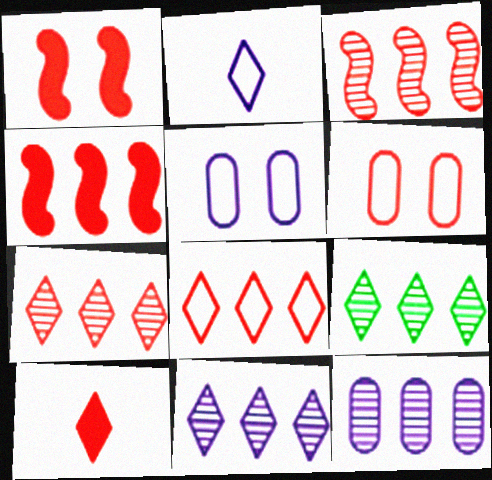[[3, 6, 10], 
[3, 9, 12], 
[7, 9, 11]]